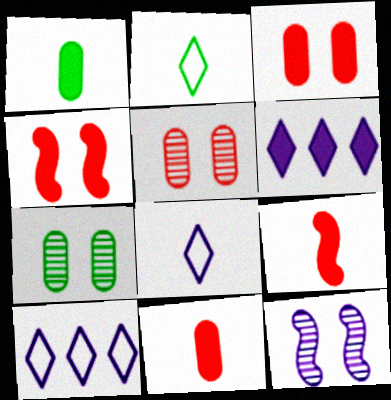[[1, 4, 6], 
[7, 9, 10]]